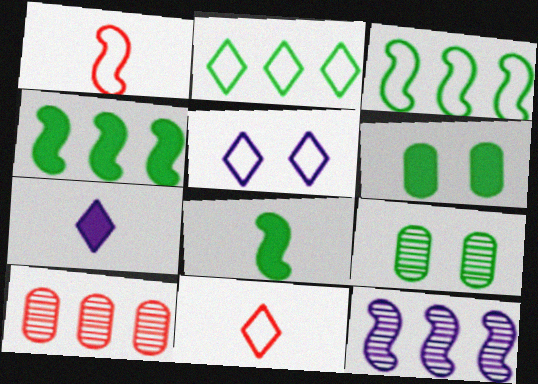[[2, 5, 11], 
[2, 8, 9], 
[5, 8, 10], 
[6, 11, 12]]